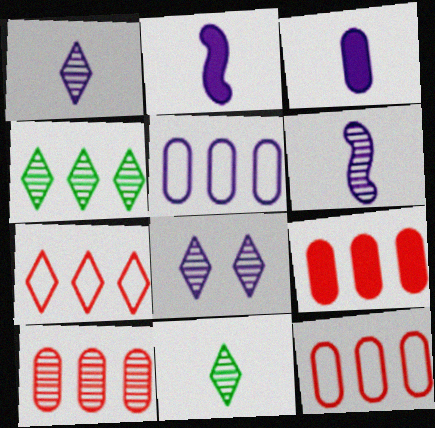[[2, 5, 8], 
[9, 10, 12]]